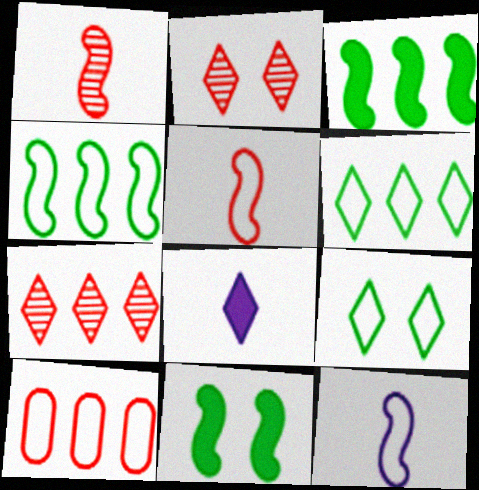[[2, 6, 8], 
[7, 8, 9], 
[9, 10, 12]]